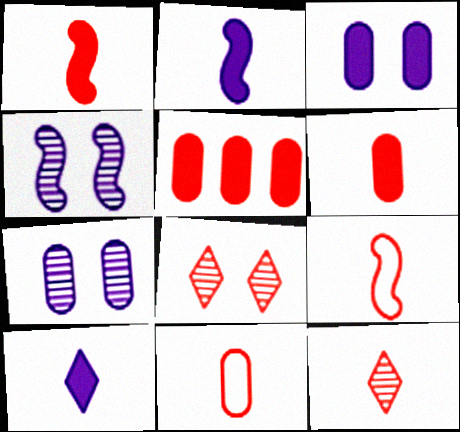[[1, 11, 12], 
[5, 8, 9], 
[6, 9, 12]]